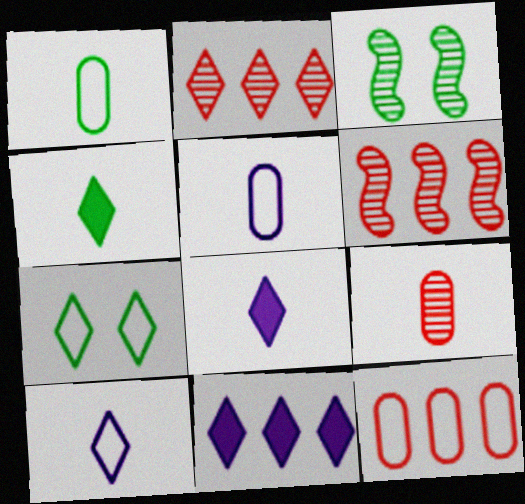[[2, 7, 8], 
[3, 8, 12]]